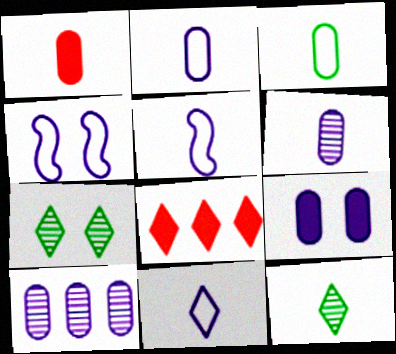[[1, 3, 6], 
[1, 5, 12], 
[2, 5, 11], 
[2, 9, 10], 
[7, 8, 11]]